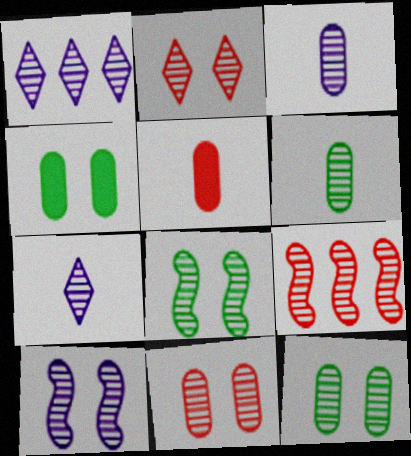[[1, 3, 10], 
[2, 10, 12], 
[7, 9, 12]]